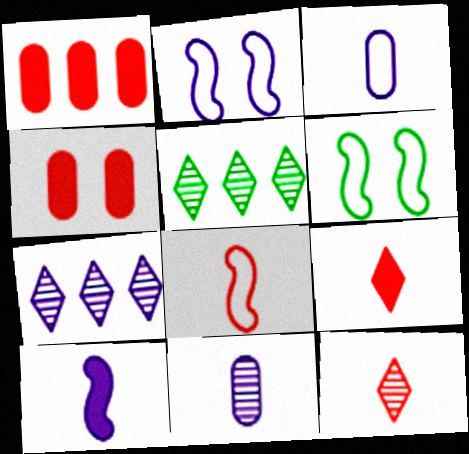[]